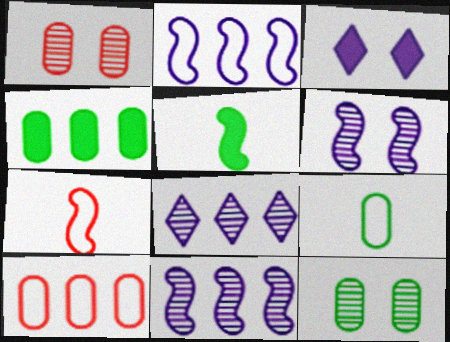[[4, 9, 12]]